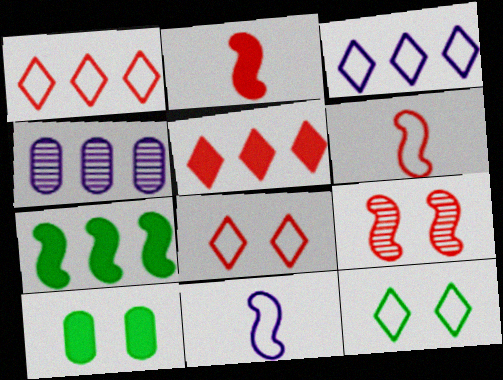[[1, 4, 7], 
[2, 4, 12], 
[7, 9, 11]]